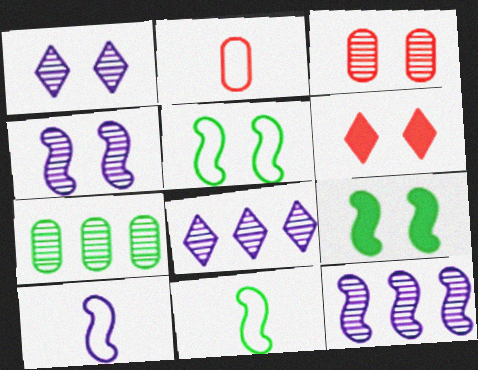[[2, 8, 9], 
[6, 7, 10]]